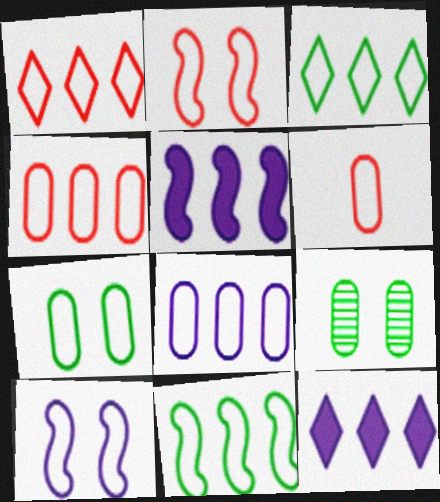[[1, 2, 6], 
[1, 8, 11], 
[3, 6, 10], 
[6, 7, 8]]